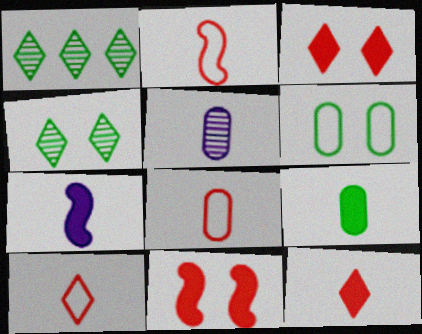[[2, 8, 10], 
[5, 8, 9], 
[7, 9, 12]]